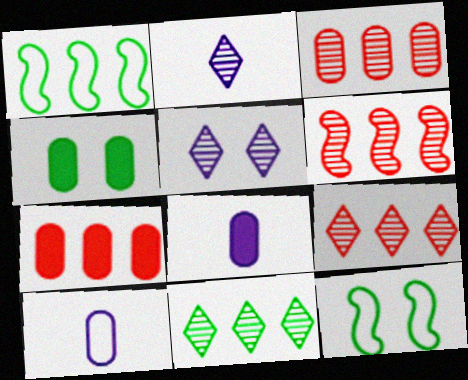[[2, 7, 12], 
[3, 4, 10], 
[3, 6, 9], 
[4, 7, 8], 
[8, 9, 12]]